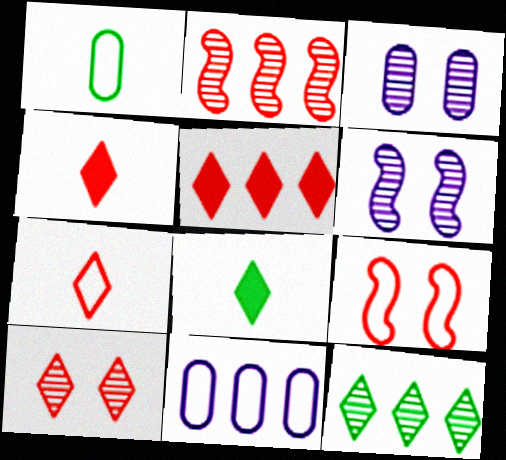[[1, 5, 6], 
[5, 7, 10]]